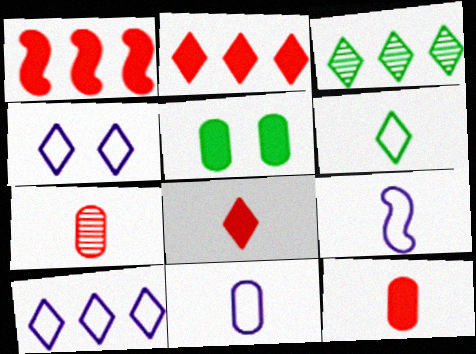[[2, 3, 10], 
[3, 4, 8]]